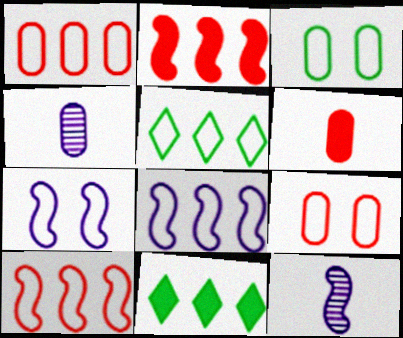[[1, 5, 8], 
[9, 11, 12]]